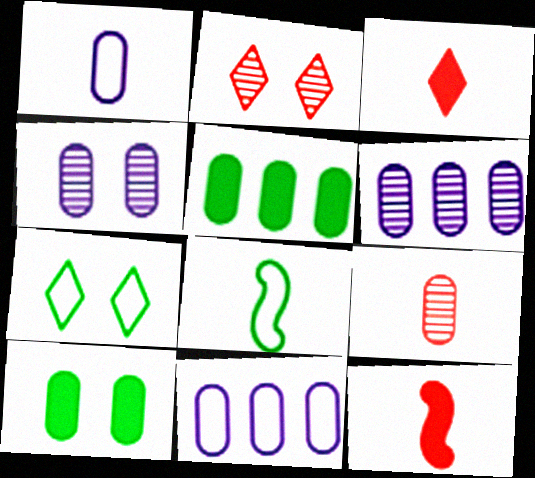[[6, 7, 12], 
[9, 10, 11]]